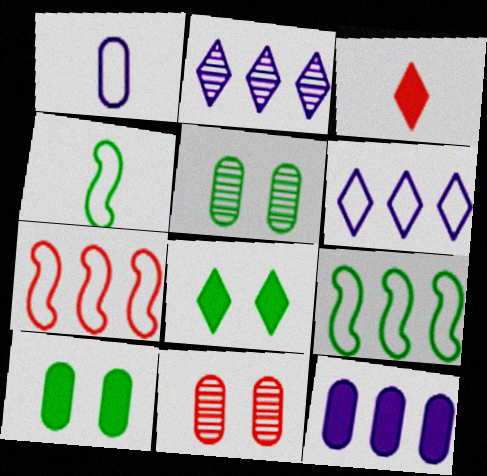[[3, 7, 11]]